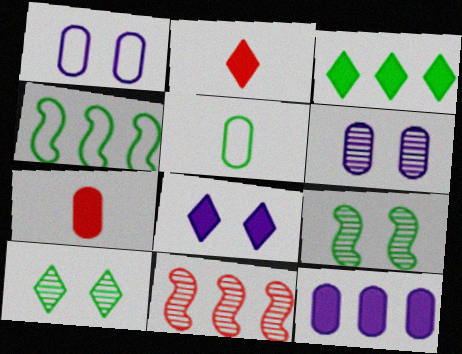[[2, 3, 8], 
[2, 4, 6], 
[3, 5, 9], 
[5, 8, 11]]